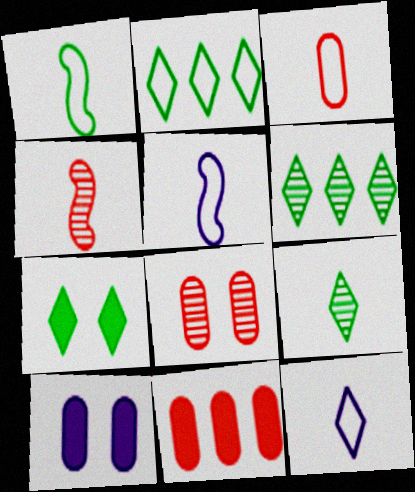[[1, 3, 12], 
[2, 4, 10], 
[2, 7, 9], 
[3, 8, 11]]